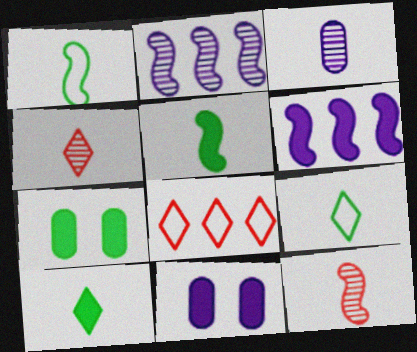[]